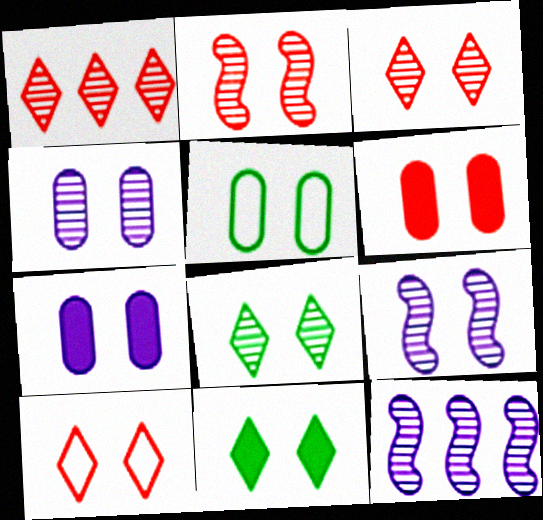[[2, 4, 8], 
[2, 6, 10], 
[4, 5, 6]]